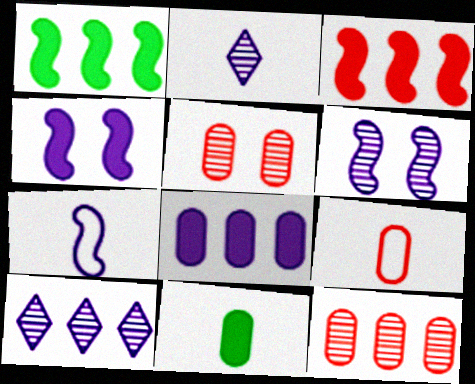[]